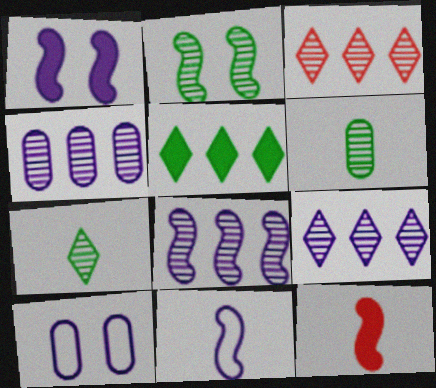[[1, 8, 11], 
[4, 8, 9]]